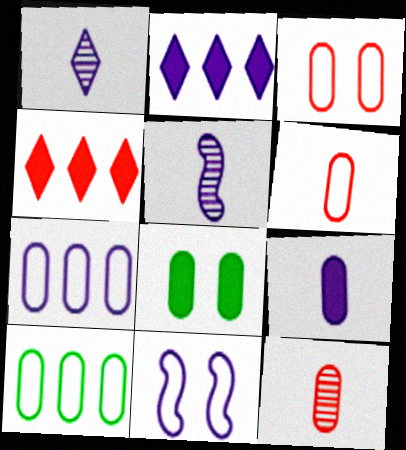[[7, 8, 12]]